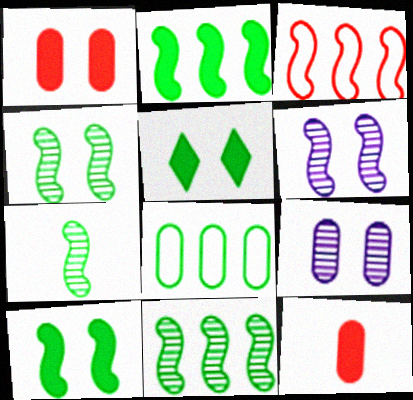[[4, 7, 11], 
[5, 7, 8], 
[8, 9, 12]]